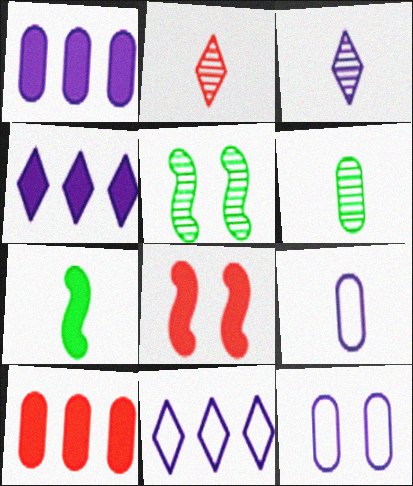[[2, 7, 9], 
[6, 8, 11], 
[6, 10, 12]]